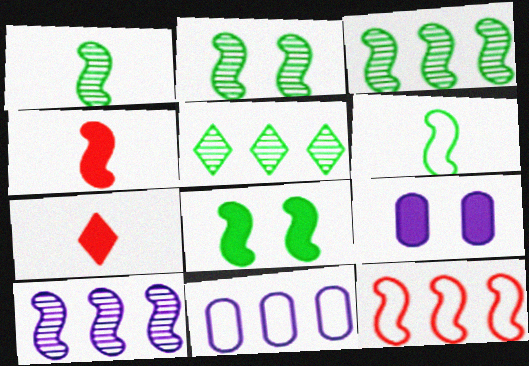[[1, 2, 3], 
[2, 7, 11], 
[3, 6, 8]]